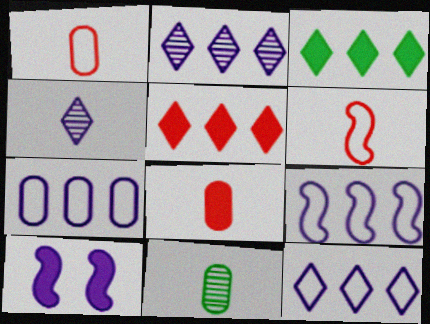[[3, 8, 10], 
[4, 7, 10], 
[7, 9, 12]]